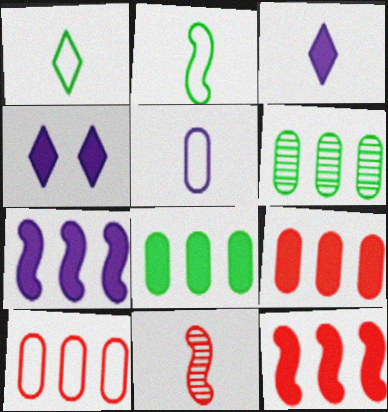[]